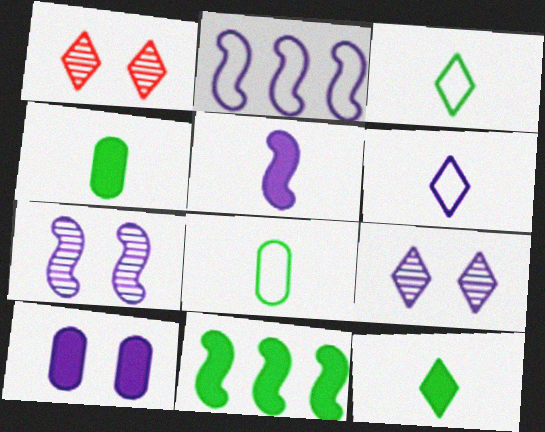[[1, 2, 4], 
[2, 5, 7]]